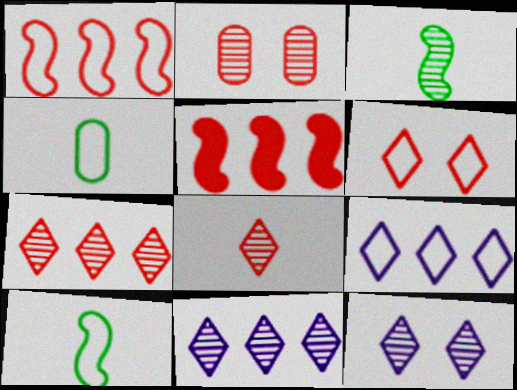[[2, 3, 11], 
[4, 5, 12]]